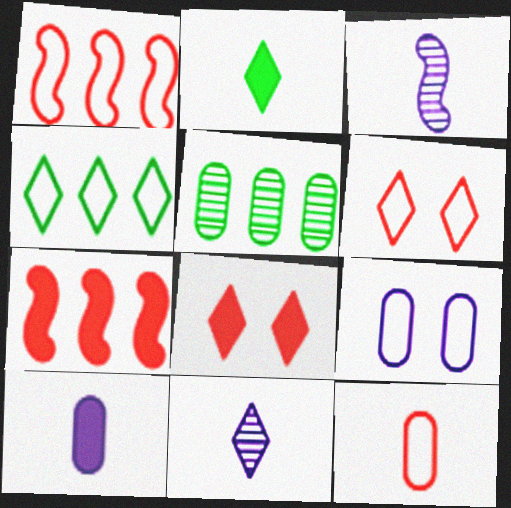[[1, 6, 12], 
[2, 3, 12], 
[4, 8, 11]]